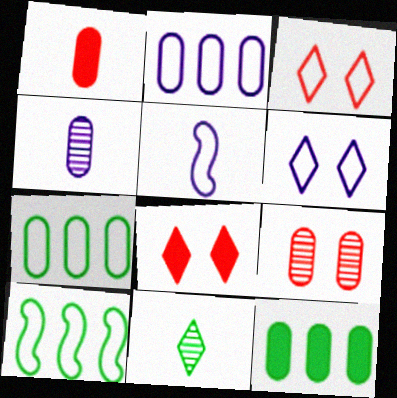[[1, 5, 11], 
[2, 5, 6], 
[3, 5, 7], 
[4, 8, 10]]